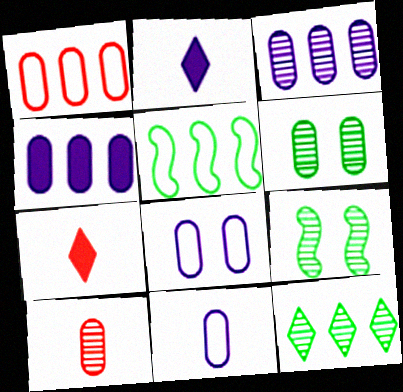[[1, 2, 9], 
[3, 6, 10]]